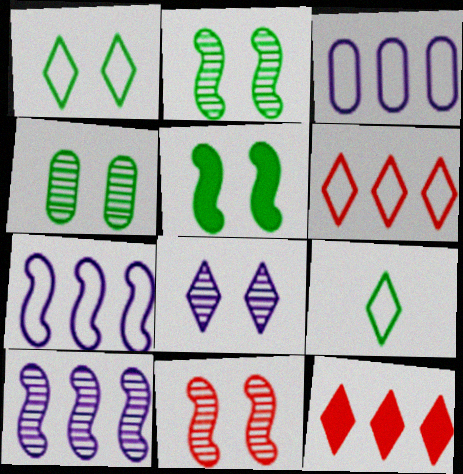[[1, 4, 5], 
[4, 8, 11], 
[8, 9, 12]]